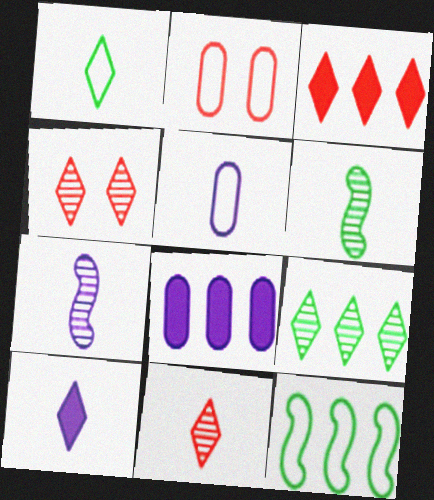[[1, 10, 11], 
[5, 7, 10]]